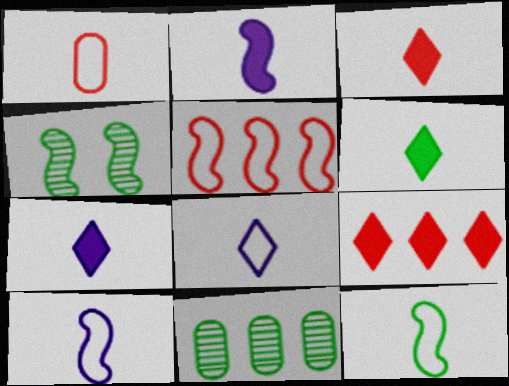[[1, 8, 12], 
[2, 4, 5], 
[3, 6, 7]]